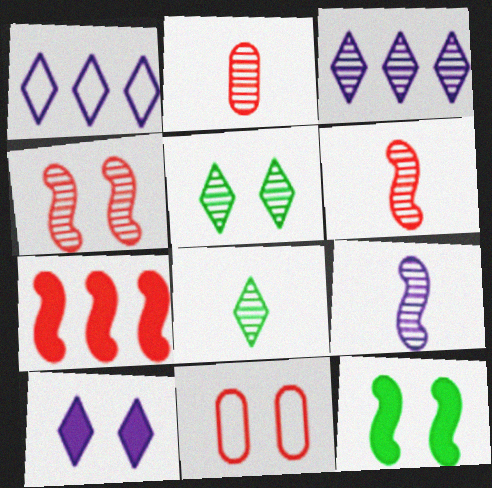[[1, 2, 12], 
[2, 8, 9]]